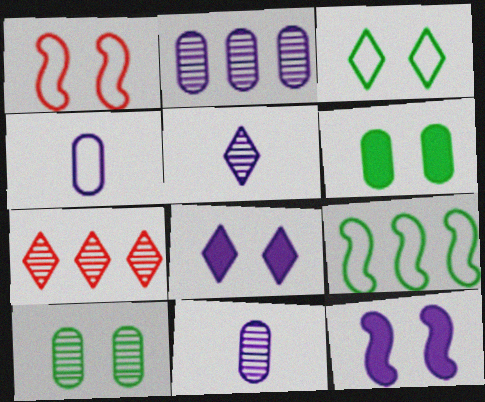[[1, 8, 10]]